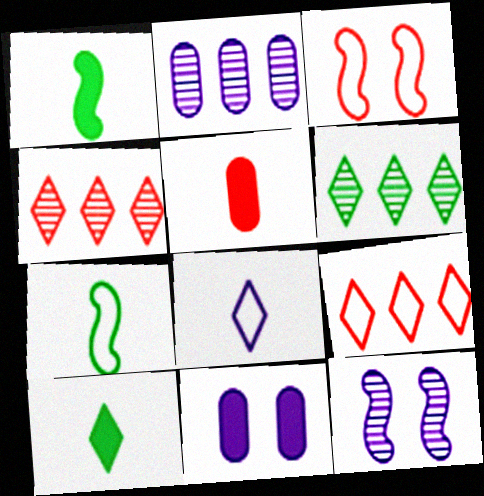[[2, 3, 10], 
[3, 4, 5], 
[4, 7, 11]]